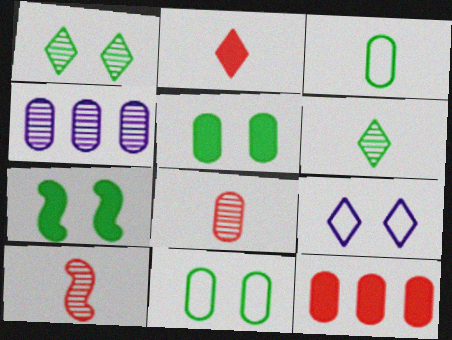[[1, 4, 10], 
[1, 7, 11]]